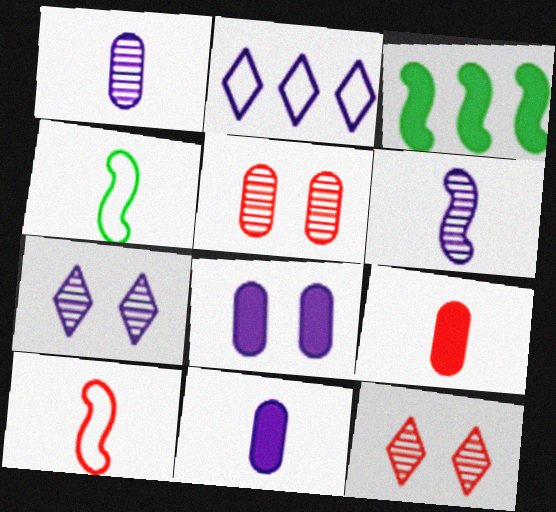[[2, 6, 8]]